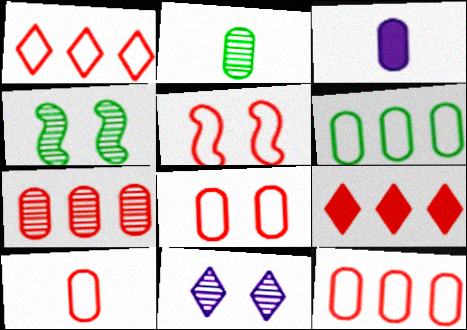[[1, 3, 4], 
[1, 5, 10], 
[2, 3, 10], 
[8, 10, 12]]